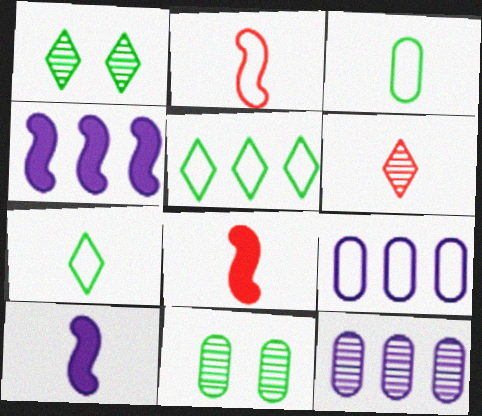[[1, 8, 9], 
[3, 6, 10]]